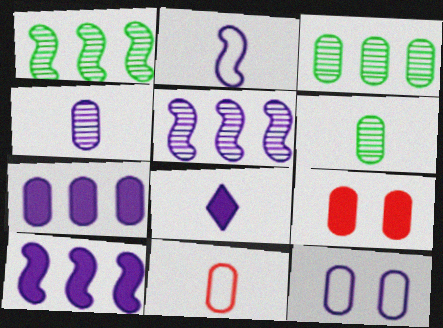[[2, 4, 8], 
[4, 7, 12], 
[5, 8, 12]]